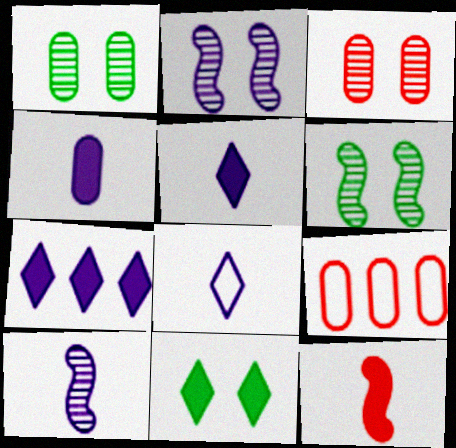[[1, 4, 9], 
[4, 8, 10], 
[5, 6, 9], 
[9, 10, 11]]